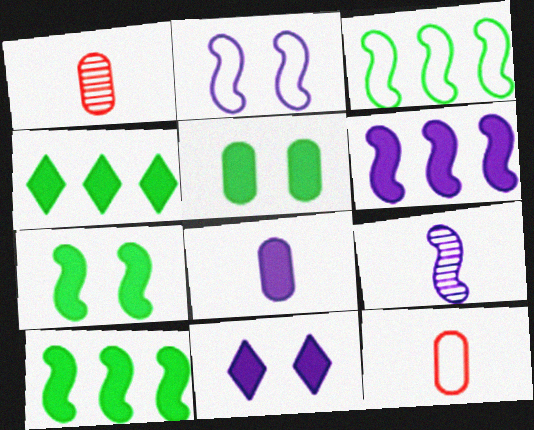[[1, 2, 4], 
[1, 3, 11], 
[2, 6, 9], 
[6, 8, 11]]